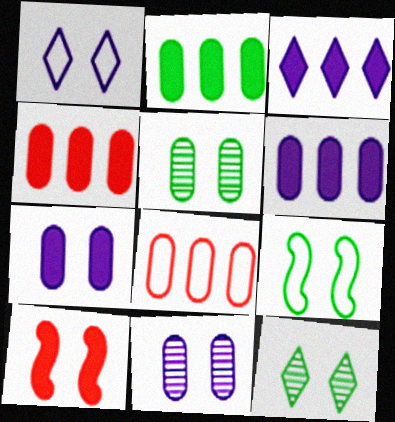[[1, 5, 10], 
[2, 4, 6]]